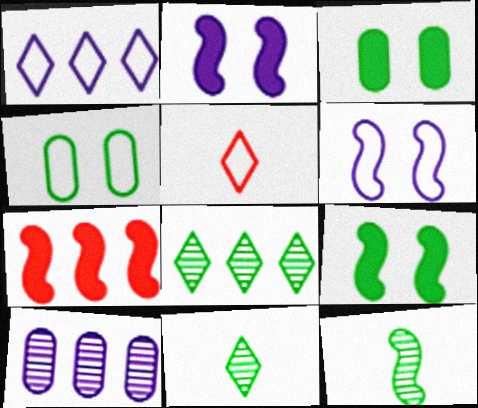[[5, 9, 10], 
[6, 7, 12]]